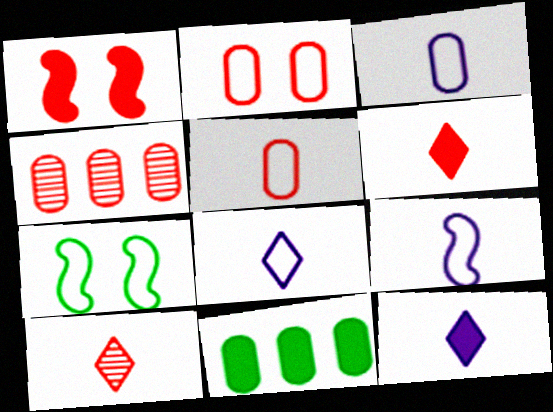[[1, 11, 12], 
[3, 8, 9], 
[4, 7, 12]]